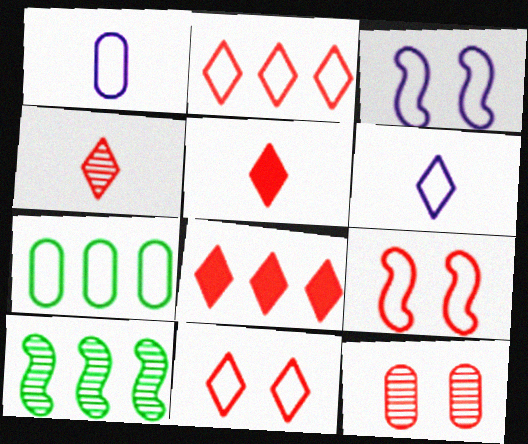[[4, 8, 11], 
[6, 7, 9]]